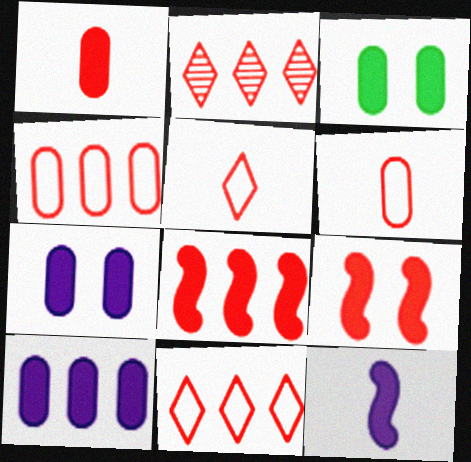[[1, 3, 10], 
[2, 4, 8], 
[2, 6, 9]]